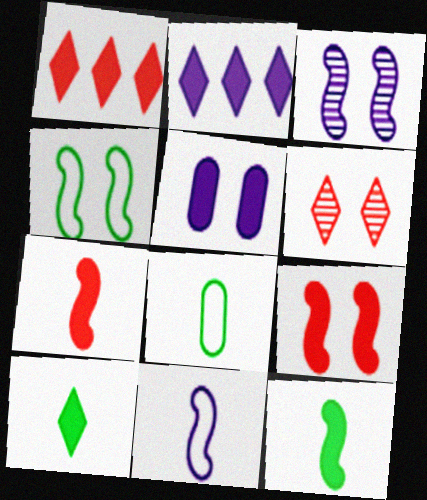[[1, 3, 8], 
[1, 5, 12], 
[3, 4, 9], 
[4, 5, 6]]